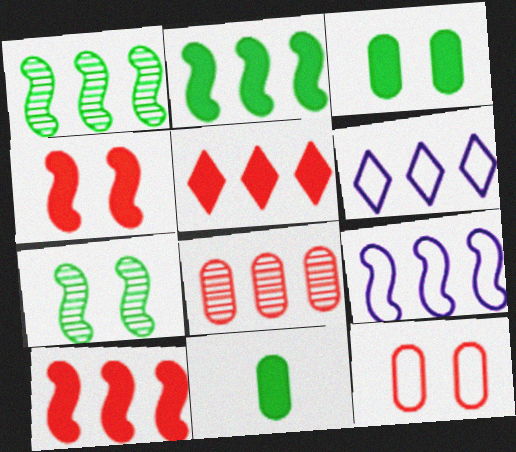[[1, 9, 10], 
[2, 6, 8]]